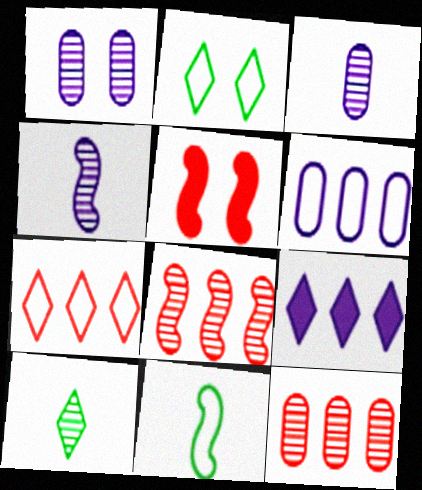[[1, 2, 5], 
[1, 8, 10], 
[5, 6, 10]]